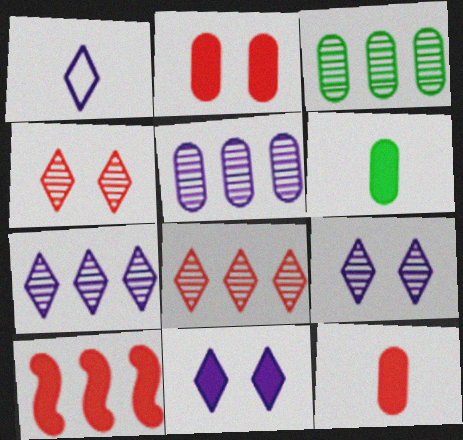[[1, 7, 11], 
[6, 10, 11]]